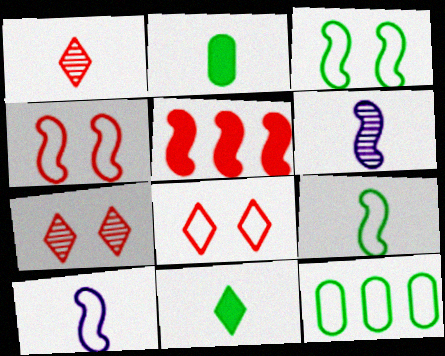[[1, 2, 10], 
[3, 5, 6], 
[8, 10, 12]]